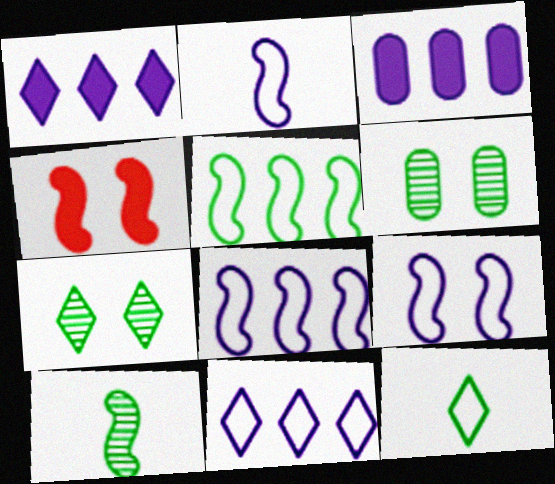[[2, 8, 9], 
[4, 8, 10]]